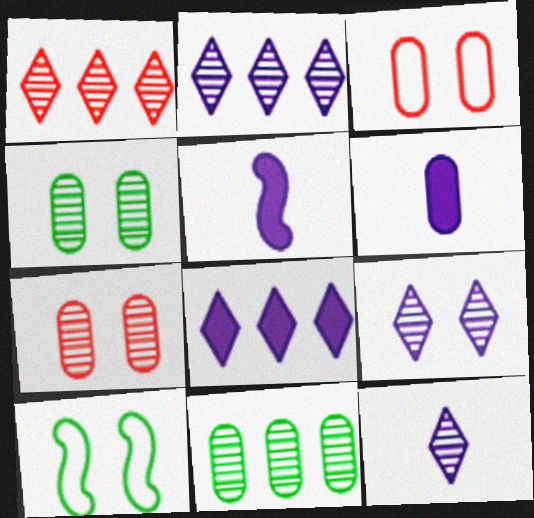[[1, 6, 10], 
[2, 9, 12], 
[3, 6, 11]]